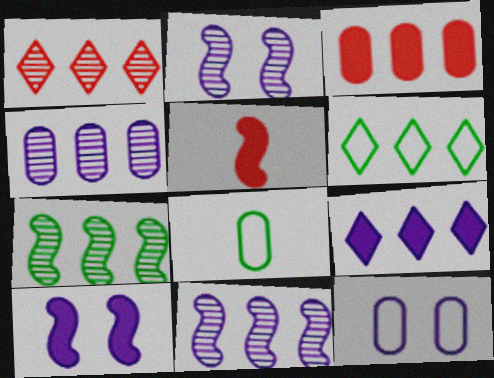[[1, 4, 7], 
[1, 6, 9], 
[1, 8, 10], 
[3, 6, 11]]